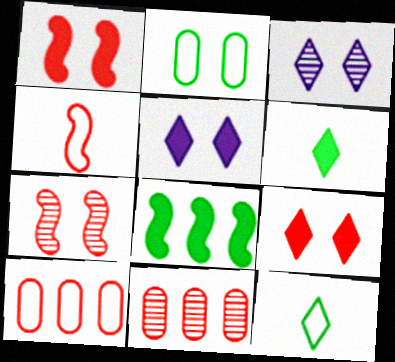[[1, 2, 3], 
[2, 5, 7], 
[4, 9, 11]]